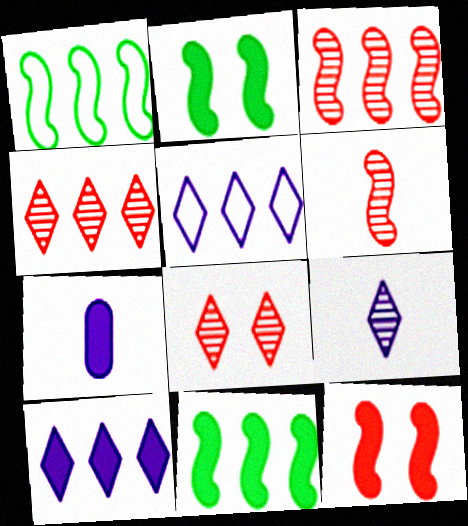[[1, 7, 8]]